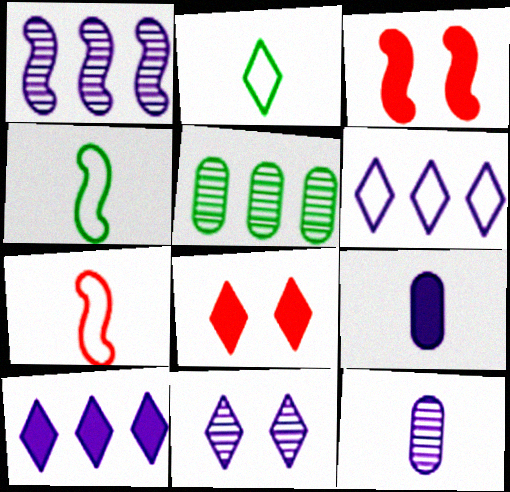[[1, 3, 4], 
[1, 11, 12]]